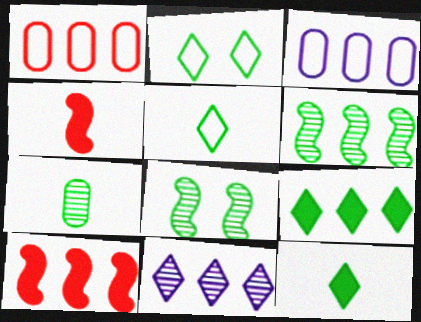[]